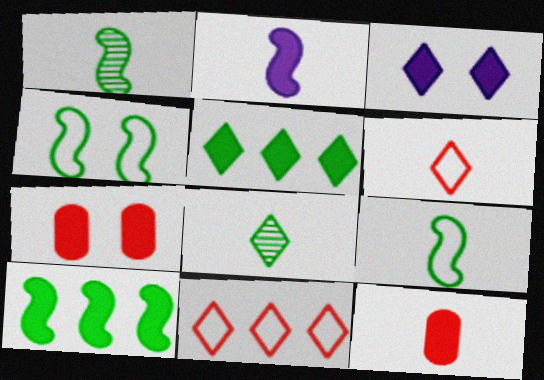[[1, 4, 10], 
[2, 5, 7], 
[3, 8, 11], 
[3, 10, 12]]